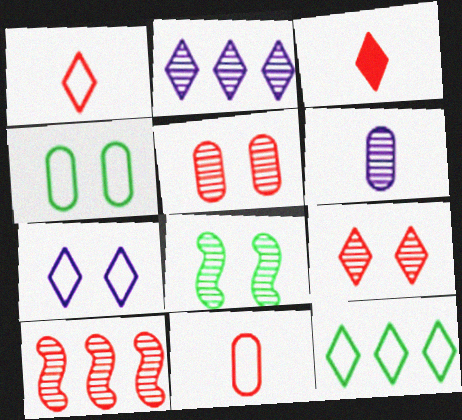[[1, 7, 12]]